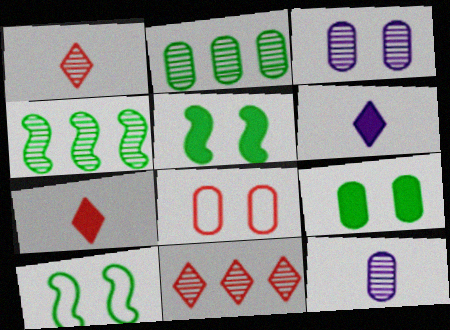[[1, 3, 4], 
[3, 8, 9], 
[4, 6, 8]]